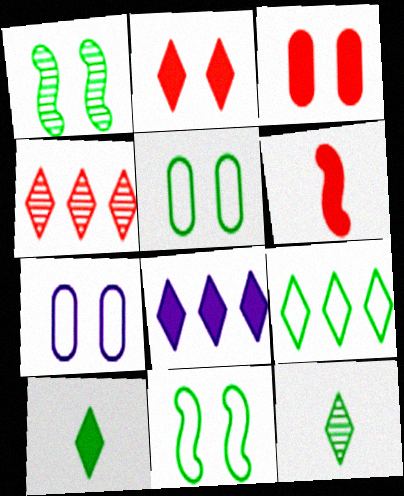[[1, 2, 7], 
[2, 8, 10], 
[4, 8, 9]]